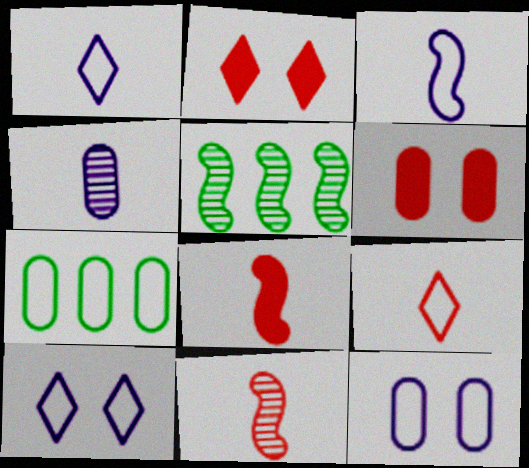[[1, 5, 6], 
[4, 6, 7]]